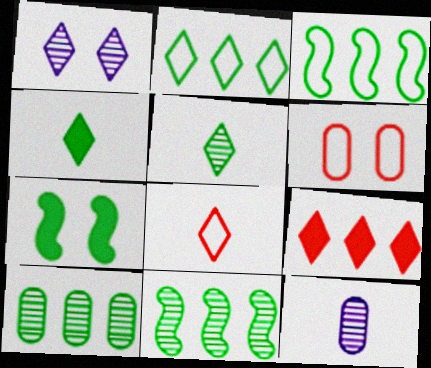[[1, 6, 7]]